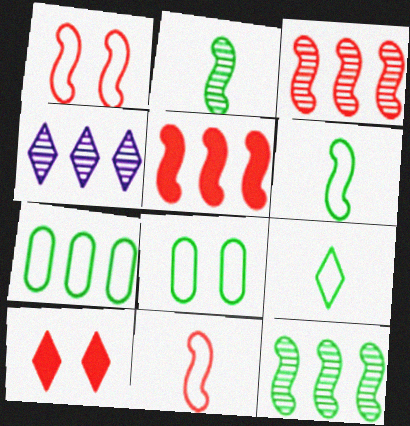[[4, 5, 7], 
[4, 9, 10]]